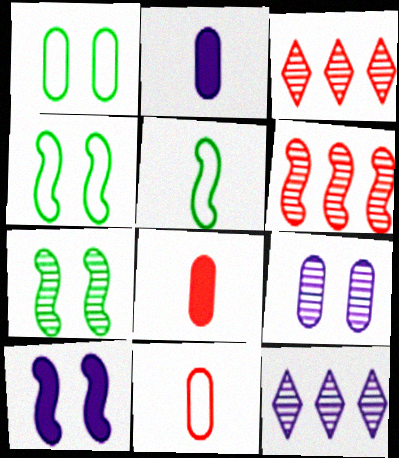[[2, 3, 4], 
[4, 8, 12], 
[5, 6, 10]]